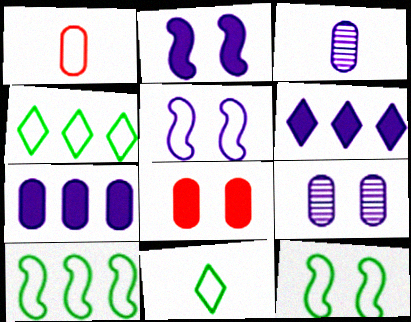[[1, 4, 5], 
[3, 5, 6]]